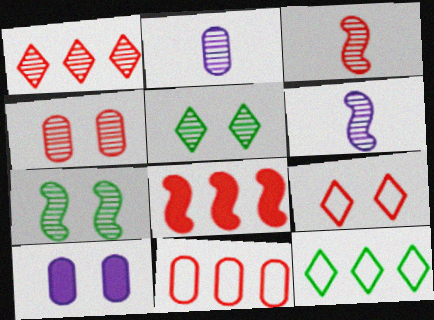[[1, 2, 7], 
[1, 3, 4], 
[1, 8, 11], 
[3, 10, 12], 
[7, 9, 10]]